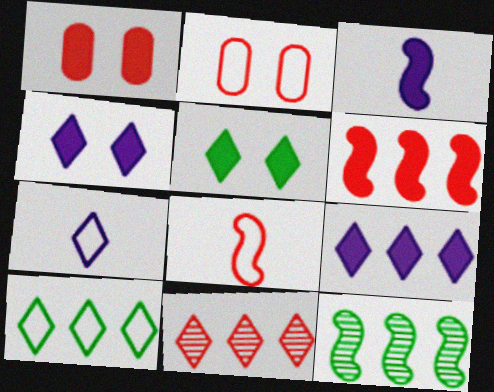[[1, 7, 12], 
[1, 8, 11], 
[5, 7, 11], 
[9, 10, 11]]